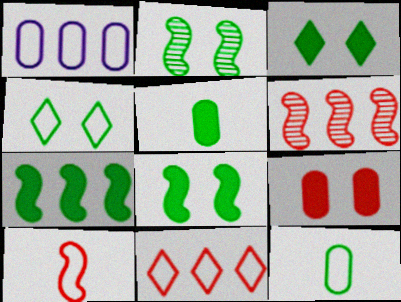[[1, 4, 10], 
[3, 5, 7]]